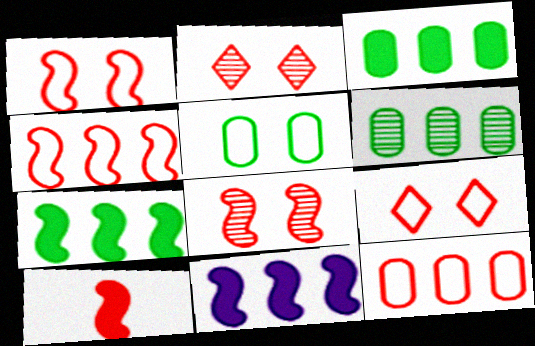[[2, 10, 12], 
[4, 8, 10]]